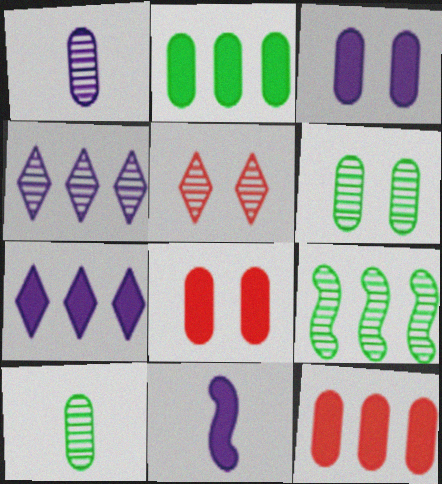[[1, 5, 9], 
[3, 7, 11]]